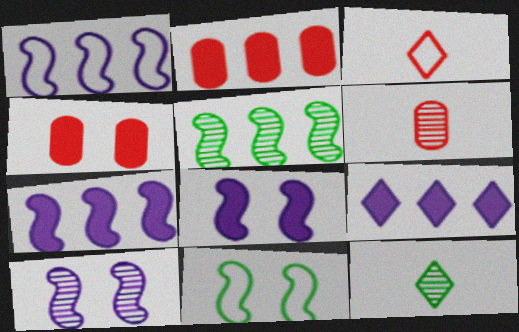[[1, 4, 12], 
[6, 9, 11]]